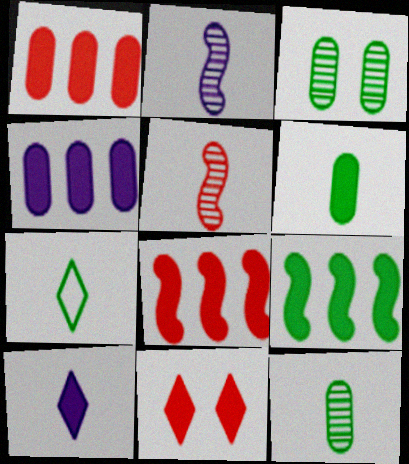[[3, 7, 9]]